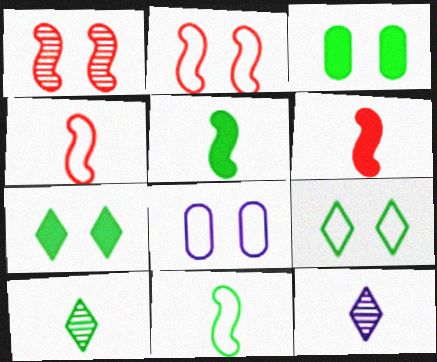[[1, 7, 8], 
[2, 8, 9]]